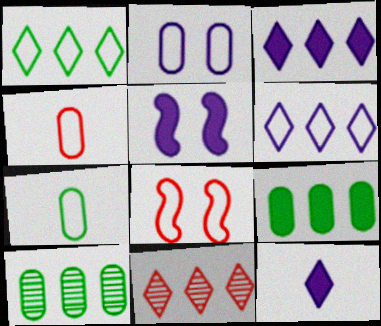[[1, 3, 11], 
[5, 7, 11], 
[6, 7, 8], 
[8, 10, 12]]